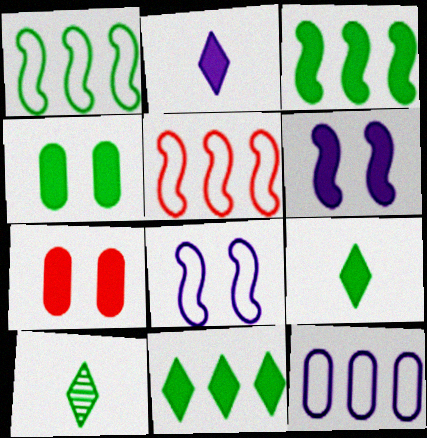[[1, 4, 10], 
[2, 3, 7], 
[3, 4, 9]]